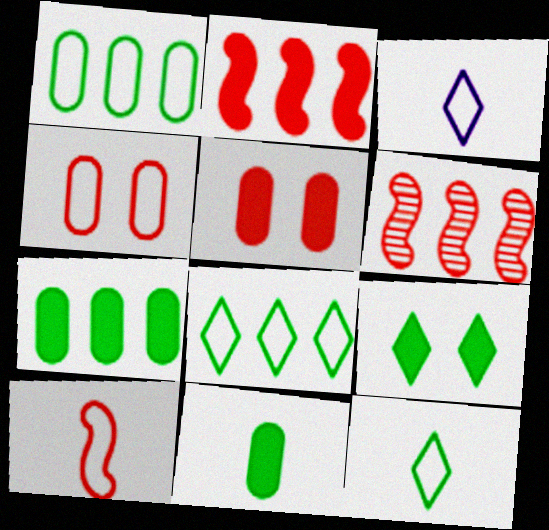[]